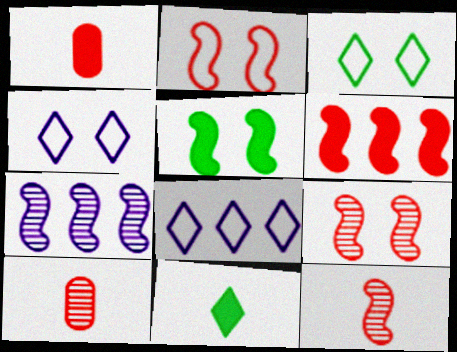[[1, 3, 7], 
[2, 6, 12], 
[5, 8, 10]]